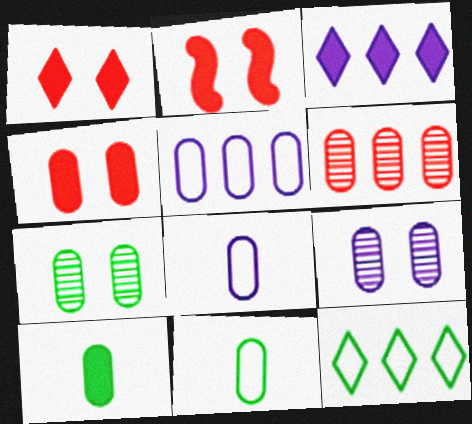[[1, 2, 4], 
[2, 3, 10]]